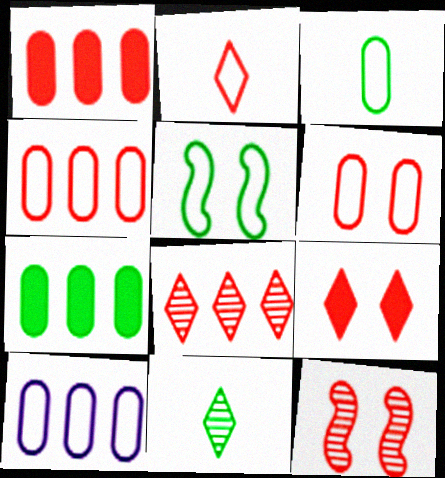[[1, 2, 12], 
[2, 5, 10], 
[2, 8, 9], 
[3, 6, 10], 
[5, 7, 11], 
[6, 9, 12]]